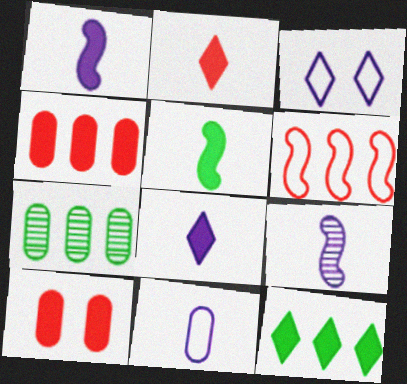[[1, 10, 12], 
[7, 10, 11], 
[8, 9, 11]]